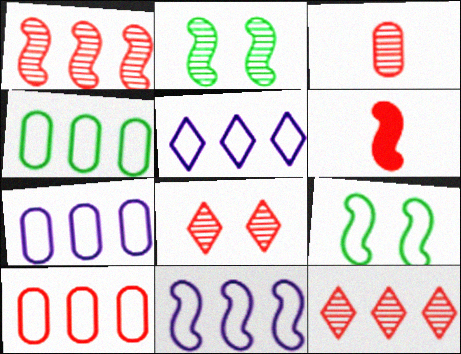[[1, 3, 8], 
[2, 6, 11], 
[4, 7, 10], 
[5, 7, 11], 
[6, 8, 10]]